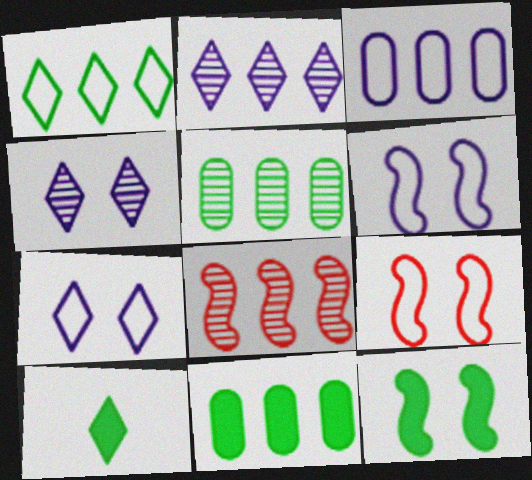[[2, 5, 8], 
[10, 11, 12]]